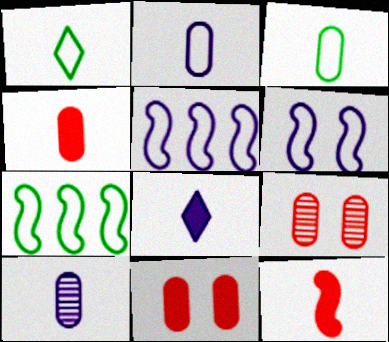[[1, 10, 12], 
[3, 4, 10], 
[7, 8, 9]]